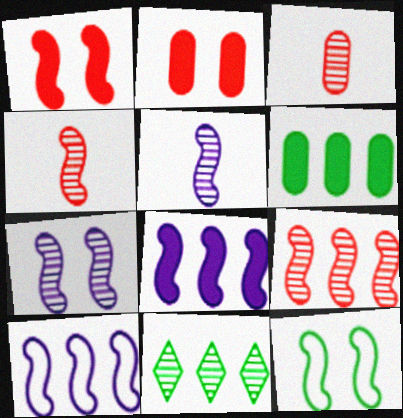[[1, 7, 12], 
[3, 7, 11], 
[4, 8, 12]]